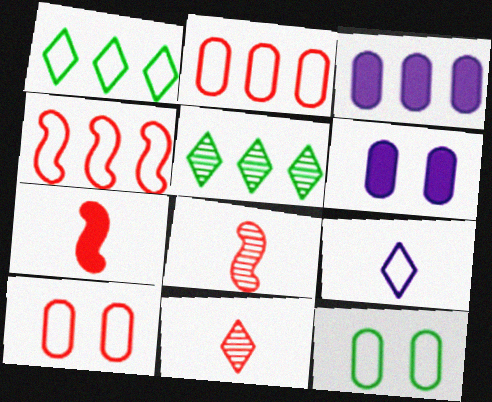[[1, 6, 8], 
[3, 4, 5], 
[4, 9, 12]]